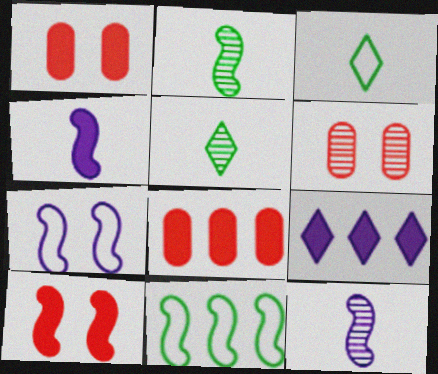[[5, 7, 8], 
[10, 11, 12]]